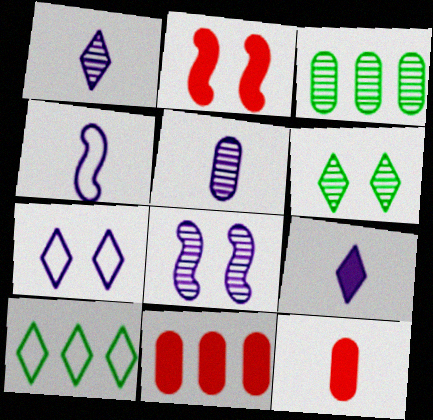[[2, 5, 10], 
[4, 5, 9], 
[4, 6, 11], 
[8, 10, 12]]